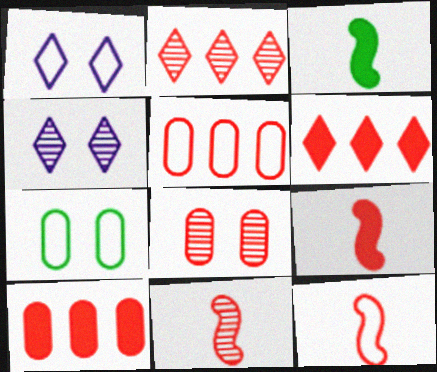[[2, 8, 11], 
[3, 4, 5], 
[6, 8, 12], 
[9, 11, 12]]